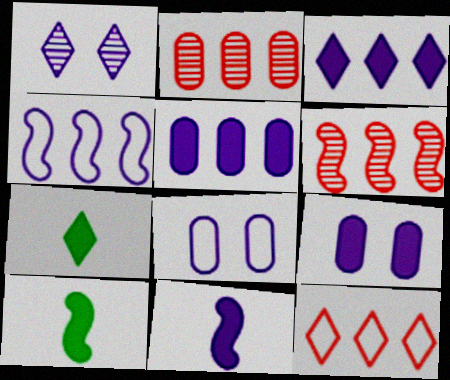[[1, 7, 12], 
[3, 9, 11], 
[6, 7, 8]]